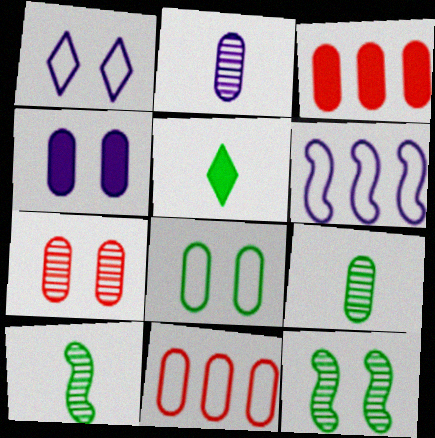[[1, 3, 10], 
[2, 3, 8], 
[4, 7, 8], 
[4, 9, 11], 
[5, 6, 7]]